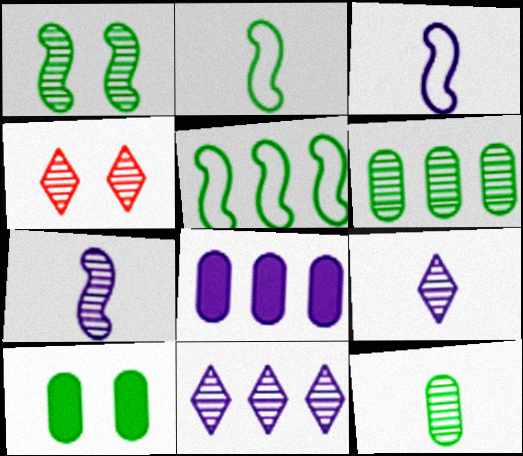[[2, 4, 8], 
[4, 6, 7]]